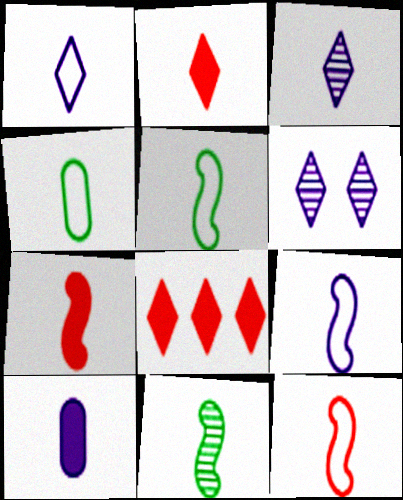[[1, 4, 12], 
[3, 4, 7], 
[3, 9, 10], 
[5, 9, 12], 
[7, 9, 11]]